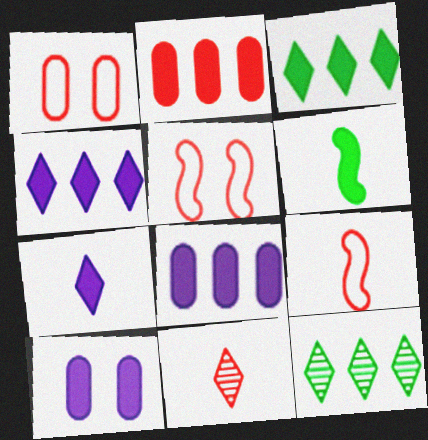[[2, 5, 11], 
[9, 10, 12]]